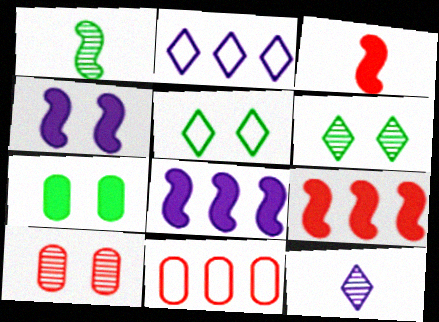[[4, 5, 10]]